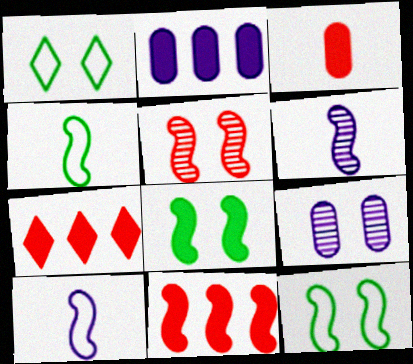[[4, 7, 9], 
[6, 11, 12]]